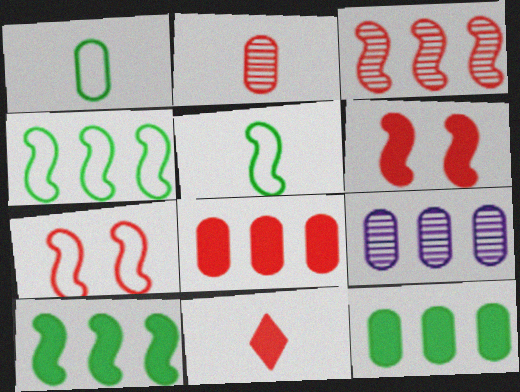[[6, 8, 11]]